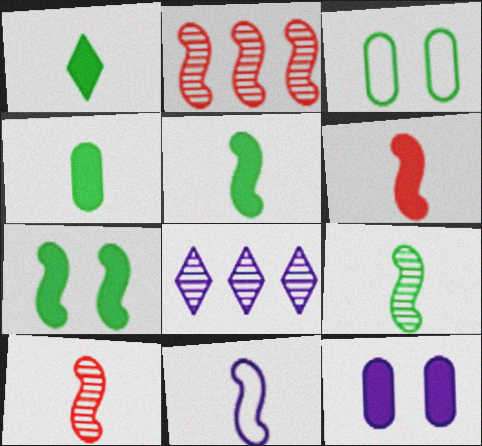[[1, 4, 5], 
[2, 7, 11], 
[3, 6, 8], 
[5, 10, 11], 
[6, 9, 11], 
[8, 11, 12]]